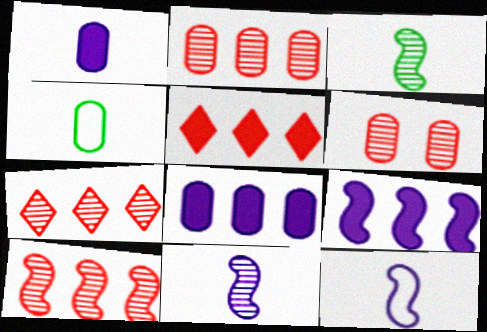[[2, 7, 10], 
[4, 6, 8]]